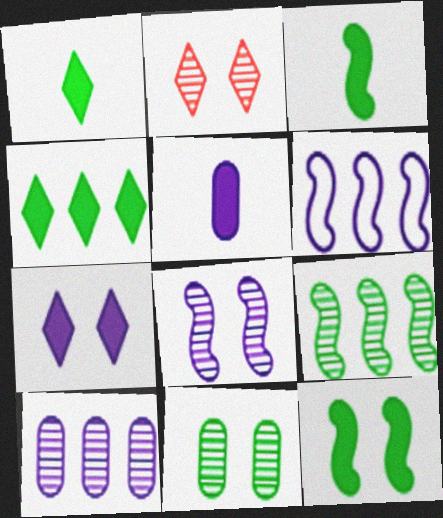[[2, 8, 11]]